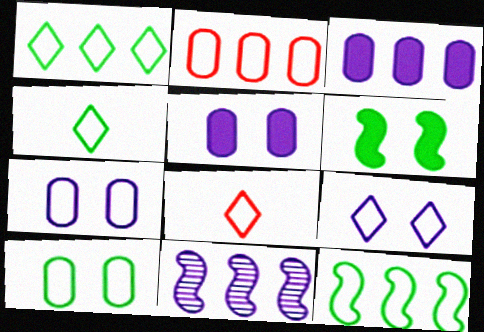[[1, 8, 9], 
[4, 10, 12], 
[7, 8, 12]]